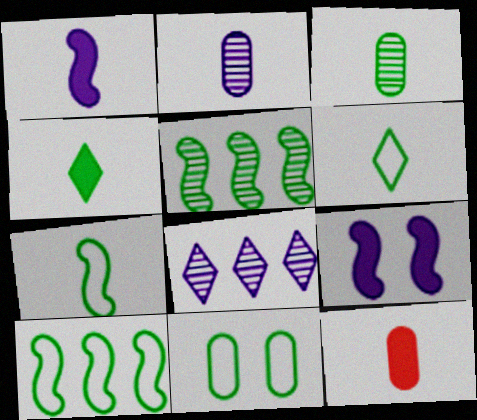[[1, 4, 12], 
[3, 4, 7], 
[4, 5, 11], 
[6, 10, 11]]